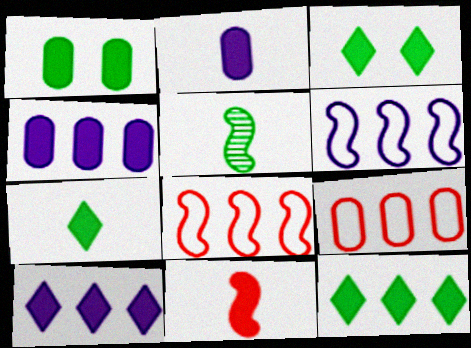[[1, 10, 11], 
[2, 7, 11], 
[3, 4, 11], 
[3, 7, 12]]